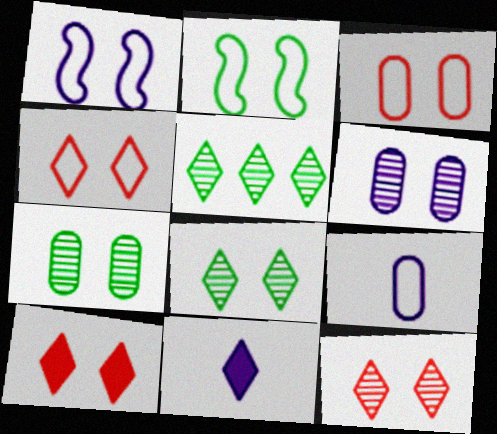[[1, 7, 10], 
[2, 6, 10], 
[4, 5, 11], 
[4, 10, 12]]